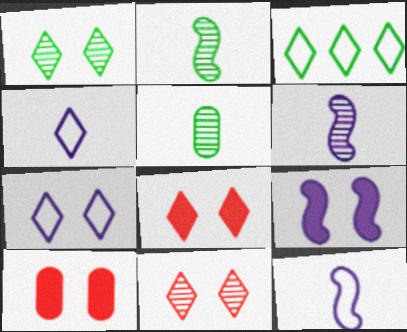[[1, 7, 8], 
[3, 6, 10]]